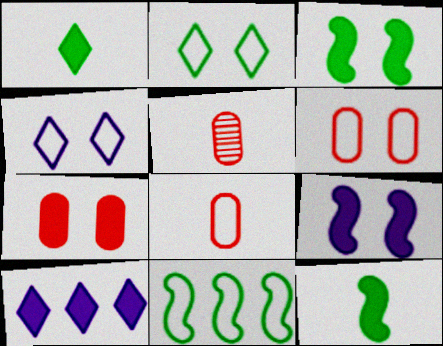[[4, 8, 11], 
[7, 10, 12]]